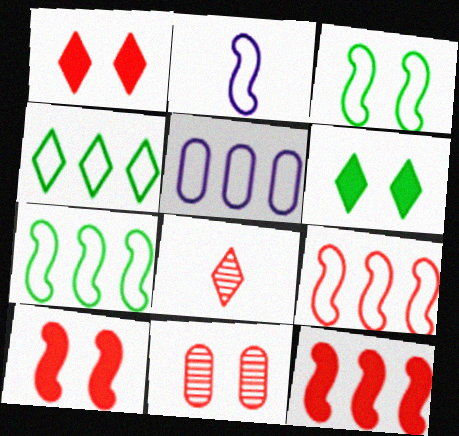[[2, 3, 9], 
[4, 5, 9]]